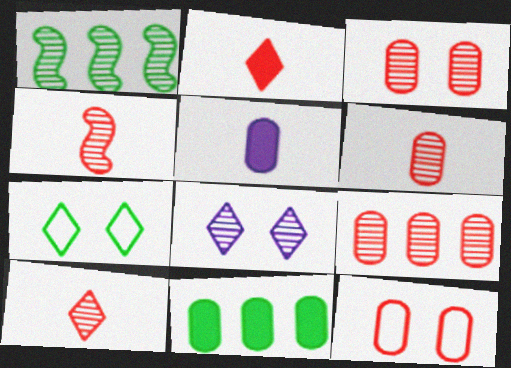[[1, 6, 8], 
[3, 6, 9], 
[4, 6, 10]]